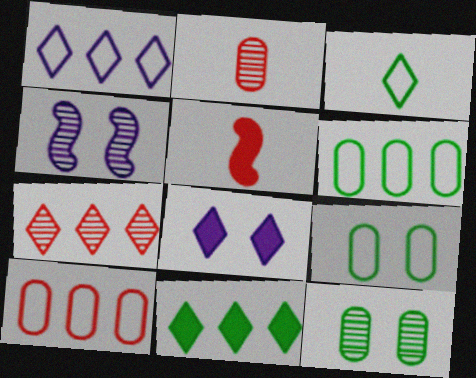[[1, 5, 12], 
[1, 7, 11], 
[3, 7, 8]]